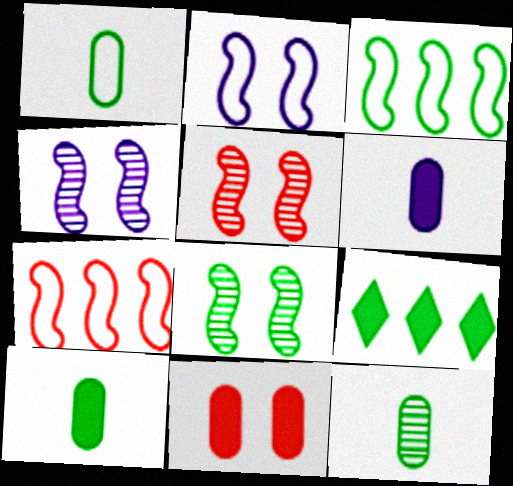[[1, 8, 9], 
[1, 10, 12], 
[4, 5, 8]]